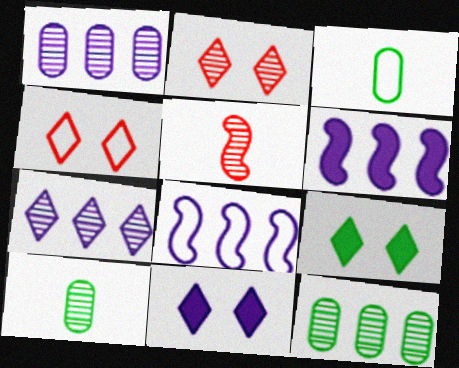[[2, 3, 6], 
[3, 4, 8], 
[4, 6, 10]]